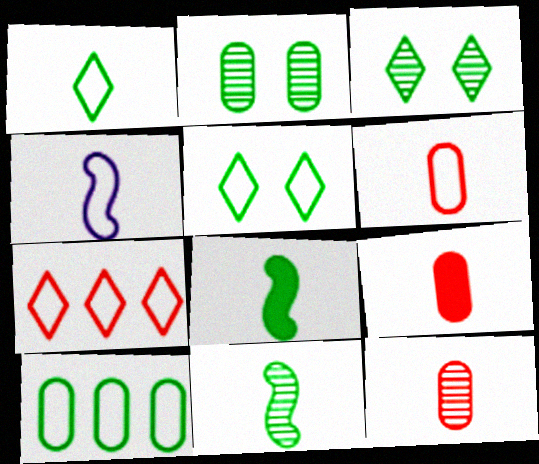[[1, 4, 6], 
[3, 8, 10], 
[6, 9, 12]]